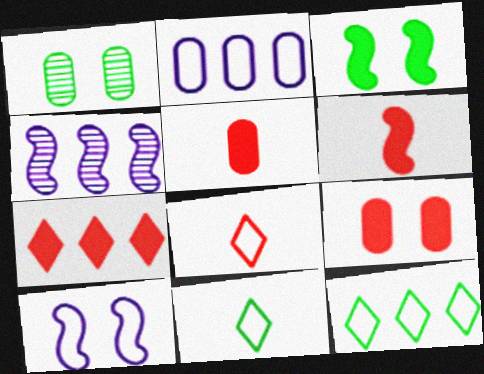[[1, 2, 5], 
[4, 9, 11], 
[6, 7, 9]]